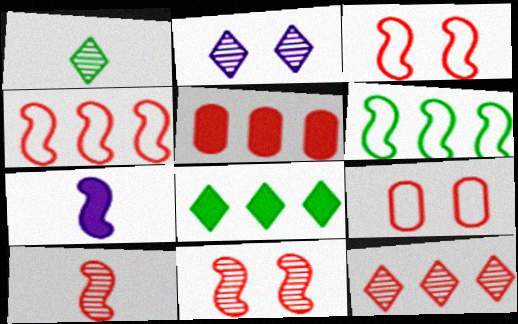[[1, 2, 12], 
[4, 5, 12], 
[6, 7, 11]]